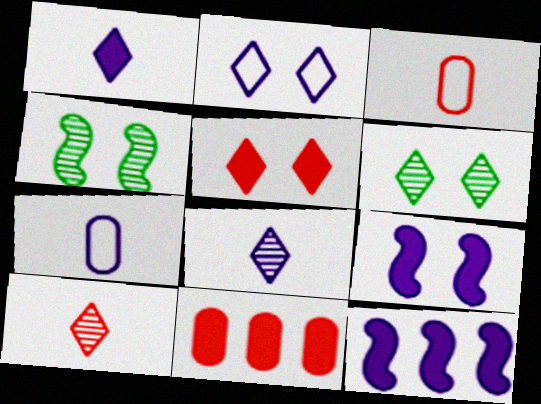[[2, 5, 6], 
[3, 6, 12]]